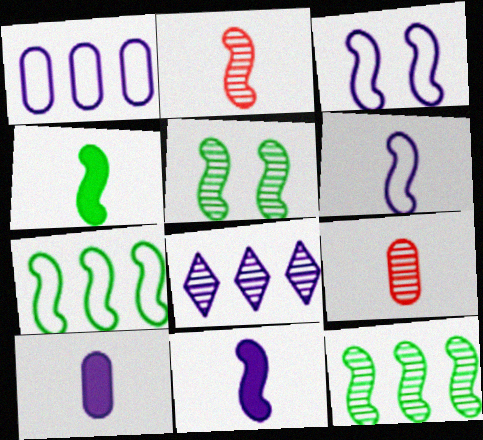[[2, 4, 6], 
[3, 8, 10], 
[4, 5, 7], 
[5, 8, 9]]